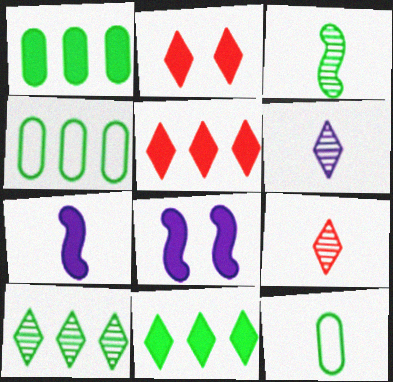[[1, 2, 7], 
[4, 8, 9], 
[7, 9, 12]]